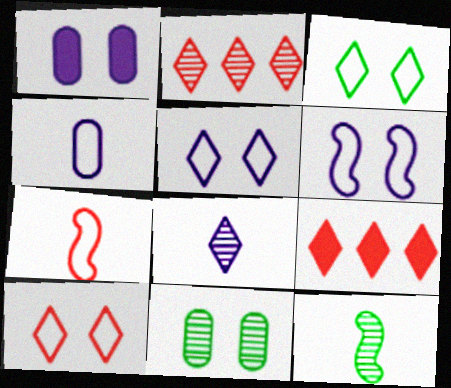[[3, 5, 10], 
[3, 8, 9]]